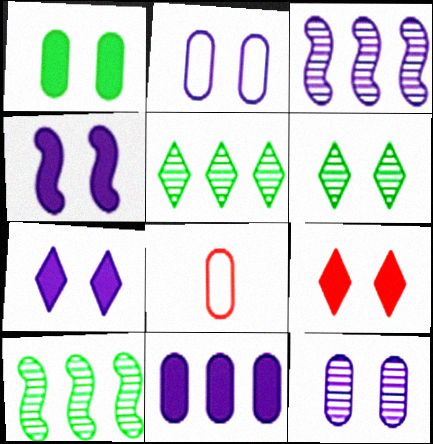[[1, 4, 9], 
[4, 5, 8], 
[7, 8, 10]]